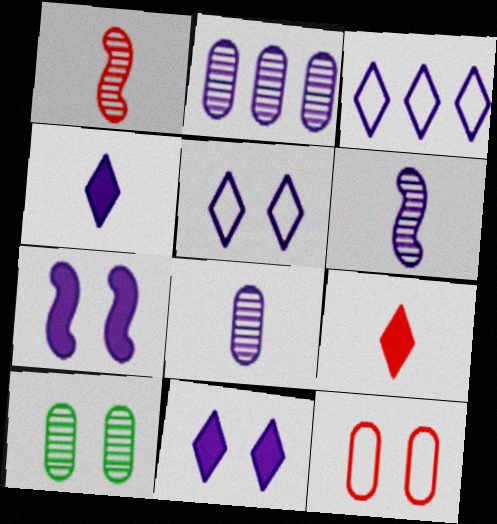[[3, 7, 8]]